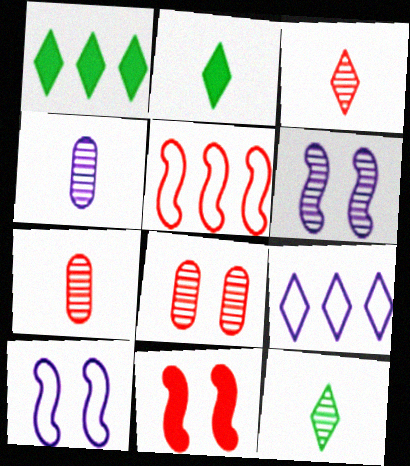[[1, 7, 10]]